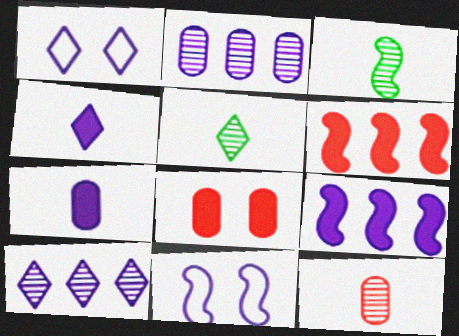[[1, 4, 10], 
[2, 4, 11], 
[3, 6, 11], 
[7, 10, 11]]